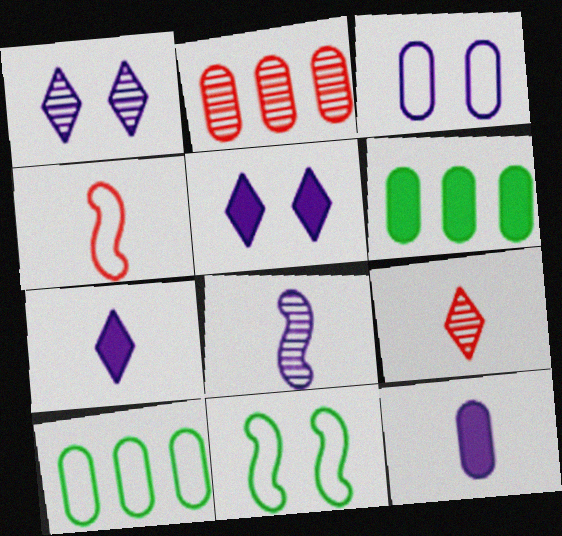[[1, 4, 6], 
[2, 7, 11]]